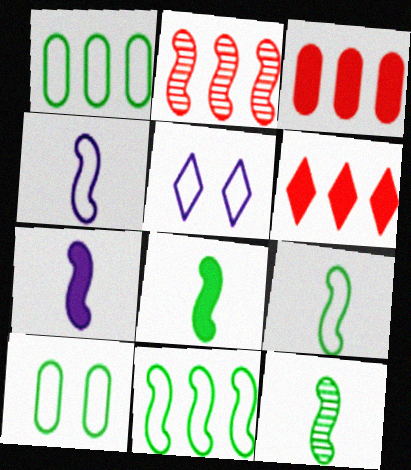[[3, 5, 12], 
[8, 9, 12]]